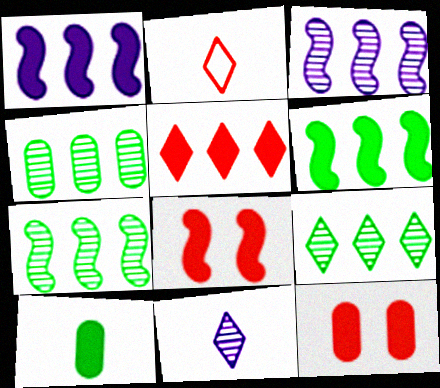[[4, 7, 9]]